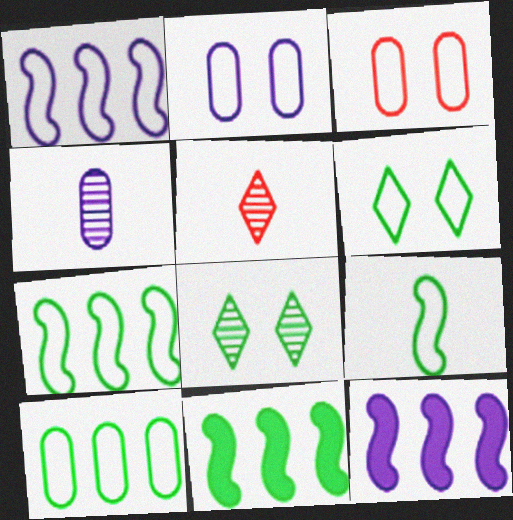[[2, 5, 11], 
[6, 9, 10]]